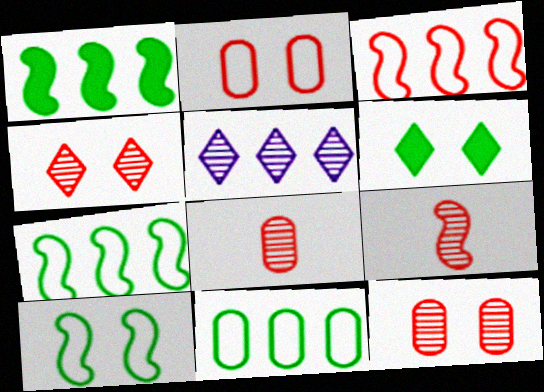[]